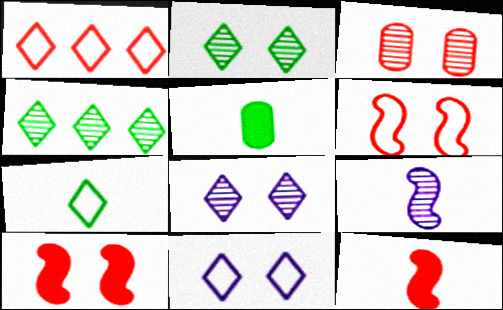[[1, 3, 12], 
[1, 7, 11], 
[3, 4, 9]]